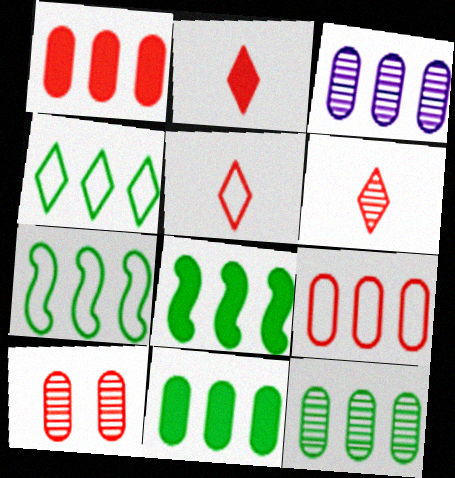[[2, 5, 6], 
[3, 9, 11], 
[4, 8, 12]]